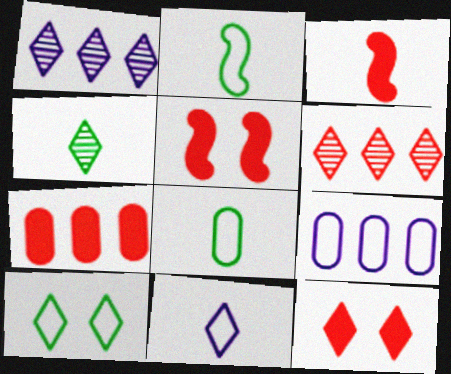[[1, 5, 8], 
[3, 7, 12], 
[4, 5, 9]]